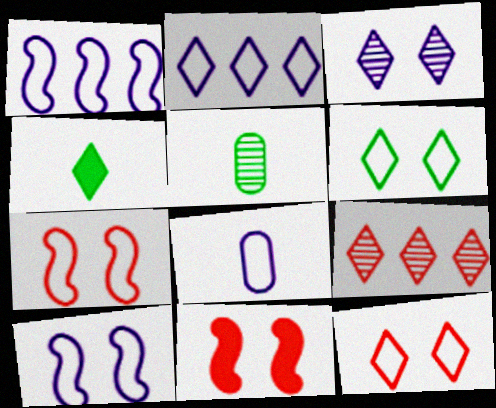[[2, 5, 11], 
[2, 8, 10]]